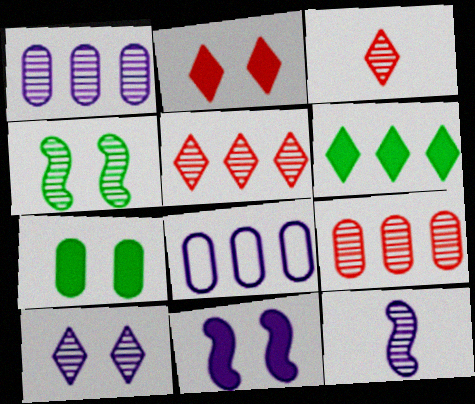[[1, 3, 4], 
[1, 10, 12], 
[2, 7, 11]]